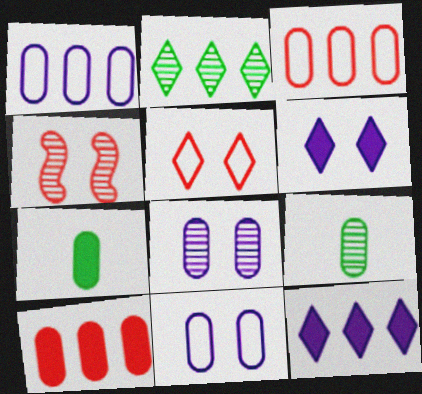[[3, 7, 8], 
[9, 10, 11]]